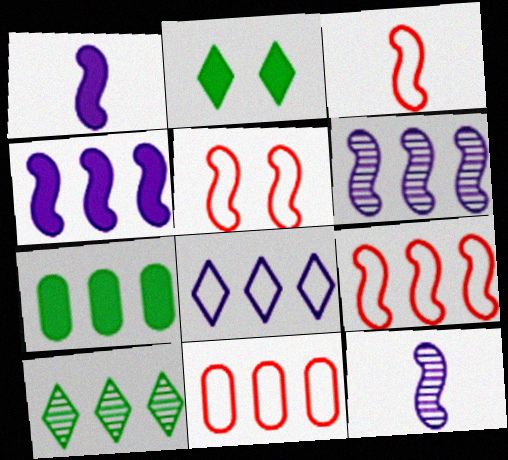[[2, 11, 12], 
[3, 5, 9], 
[4, 10, 11]]